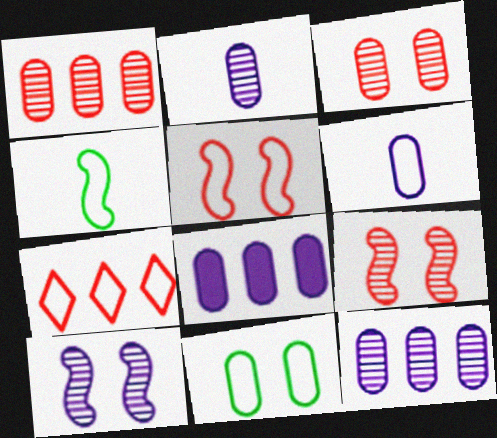[]